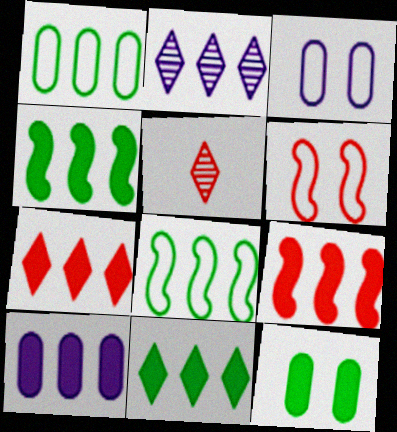[[1, 2, 9], 
[3, 4, 5], 
[4, 7, 10], 
[9, 10, 11]]